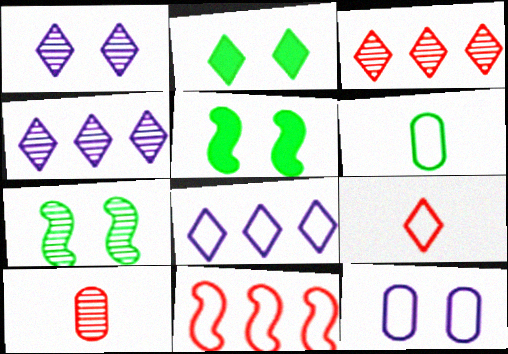[[2, 4, 9], 
[4, 7, 10], 
[5, 8, 10]]